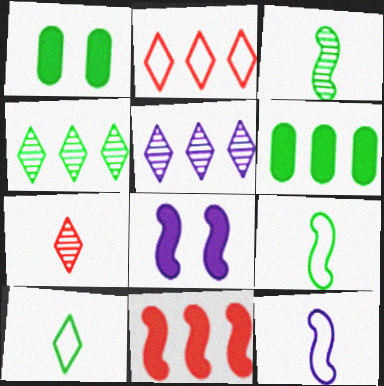[[1, 4, 9]]